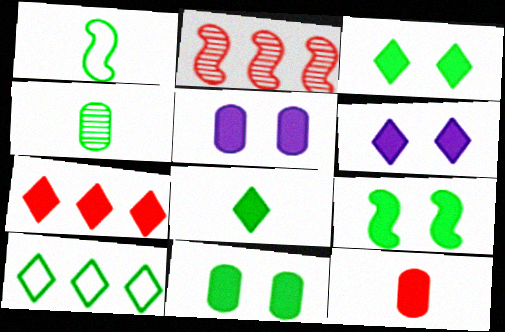[[1, 4, 8], 
[3, 9, 11], 
[4, 9, 10], 
[6, 7, 8]]